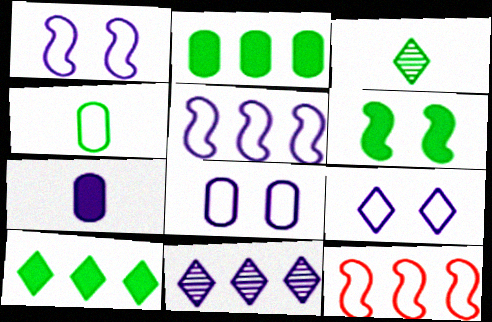[[1, 7, 11], 
[1, 8, 9], 
[2, 11, 12], 
[4, 9, 12]]